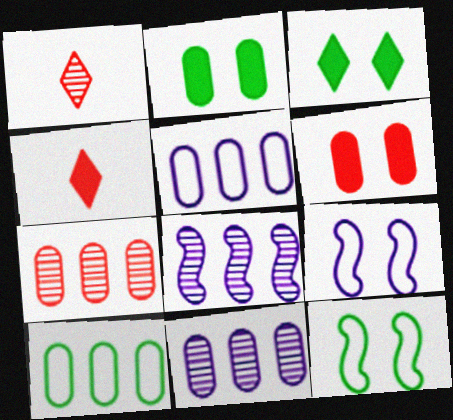[[4, 11, 12]]